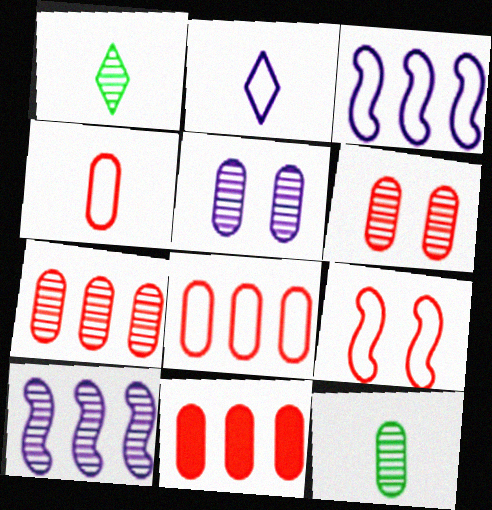[[1, 6, 10], 
[4, 6, 11], 
[5, 7, 12], 
[7, 8, 11]]